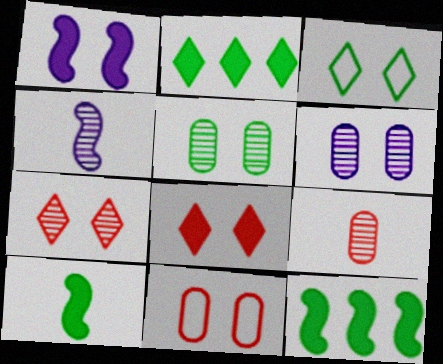[[2, 4, 11]]